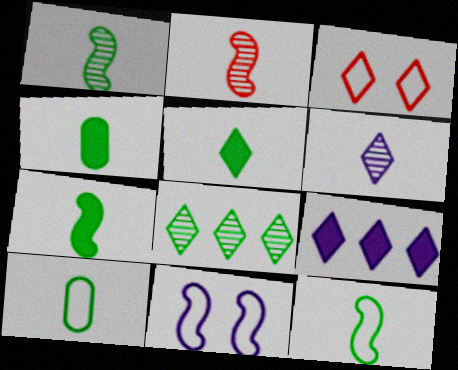[[1, 5, 10], 
[1, 7, 12], 
[4, 5, 7]]